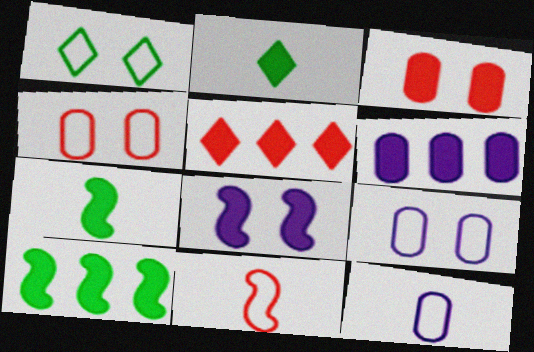[[5, 6, 10]]